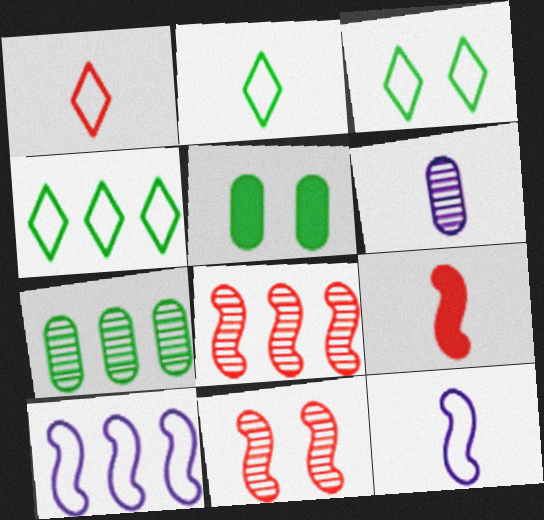[[2, 3, 4], 
[2, 6, 9]]